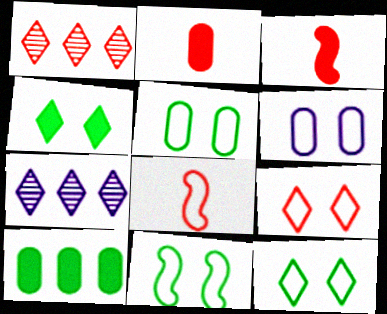[[2, 7, 11], 
[3, 5, 7], 
[5, 11, 12], 
[6, 9, 11]]